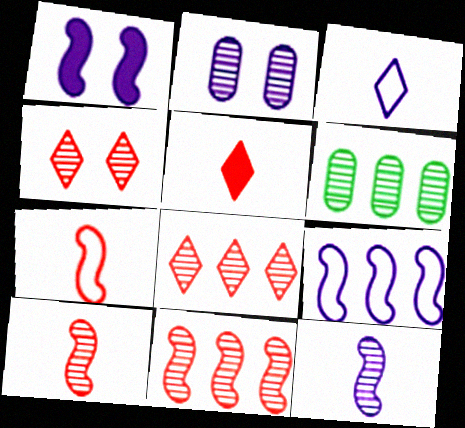[[1, 9, 12], 
[4, 6, 12]]